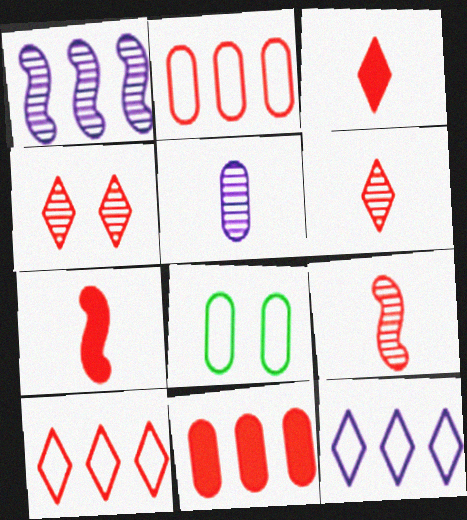[[1, 3, 8], 
[2, 4, 7], 
[3, 4, 10], 
[5, 8, 11]]